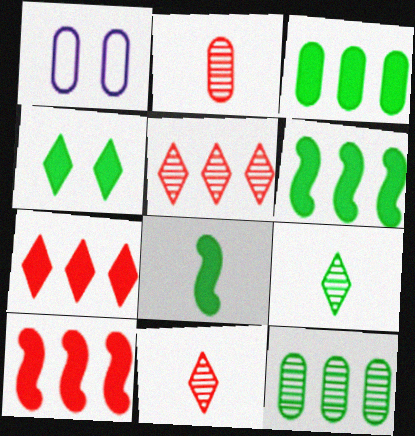[[1, 2, 3], 
[1, 5, 8], 
[1, 6, 11], 
[1, 9, 10], 
[3, 4, 8]]